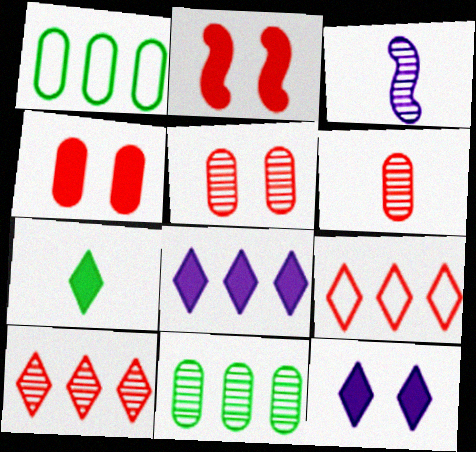[[2, 6, 9]]